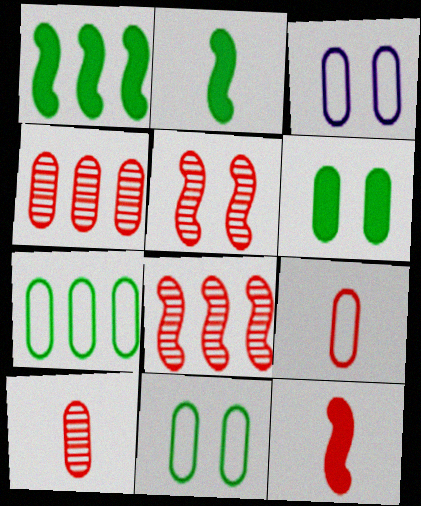[[3, 7, 9]]